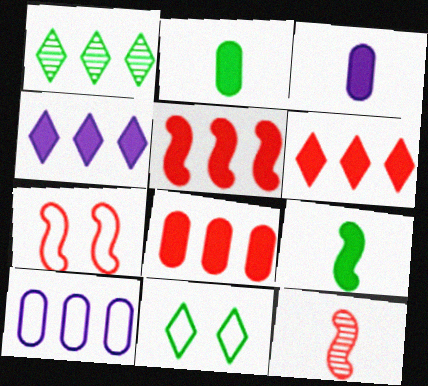[[1, 3, 7], 
[1, 5, 10], 
[5, 6, 8], 
[5, 7, 12]]